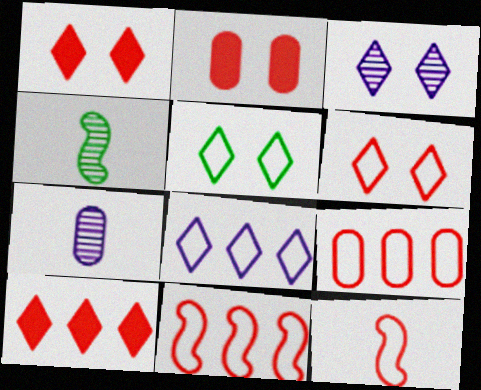[[1, 3, 5], 
[2, 4, 8], 
[6, 9, 12]]